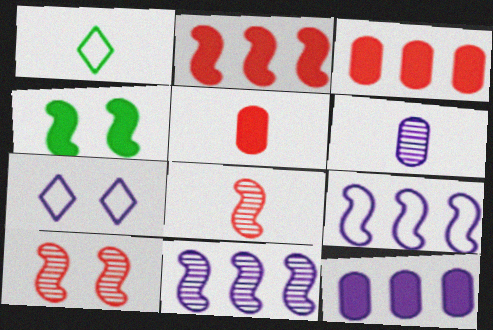[[1, 10, 12], 
[4, 8, 9]]